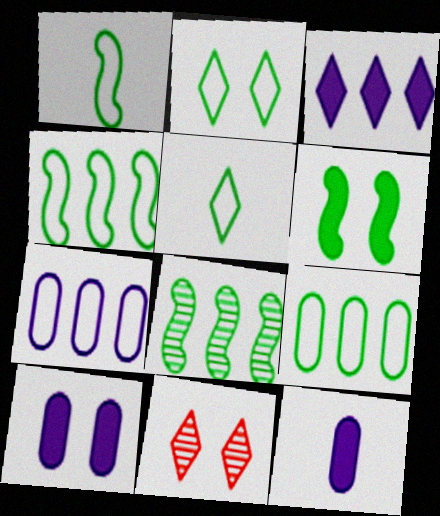[[1, 2, 9], 
[1, 6, 8], 
[3, 5, 11], 
[4, 11, 12]]